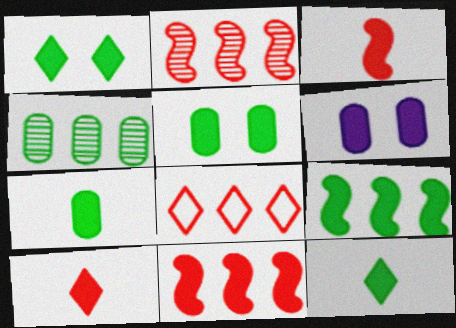[[1, 7, 9], 
[5, 9, 12], 
[6, 9, 10], 
[6, 11, 12]]